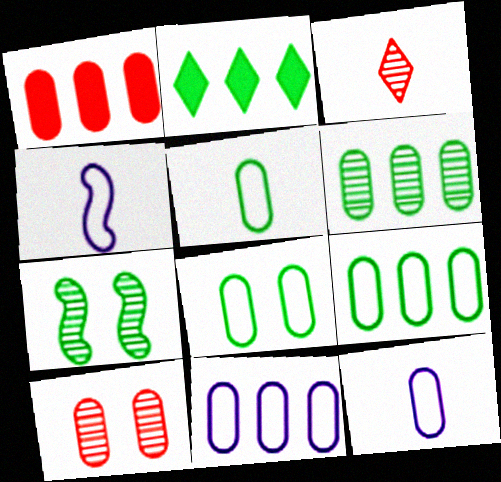[[1, 6, 11], 
[2, 4, 10], 
[2, 5, 7], 
[5, 8, 9]]